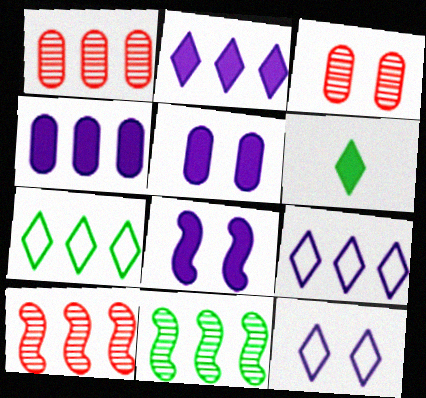[[4, 7, 10]]